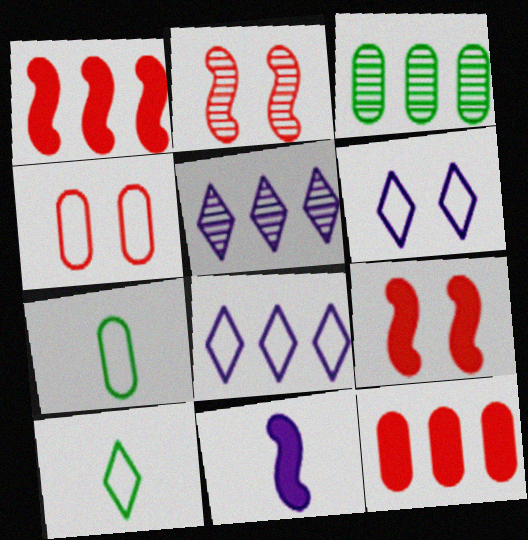[[1, 3, 8], 
[5, 7, 9]]